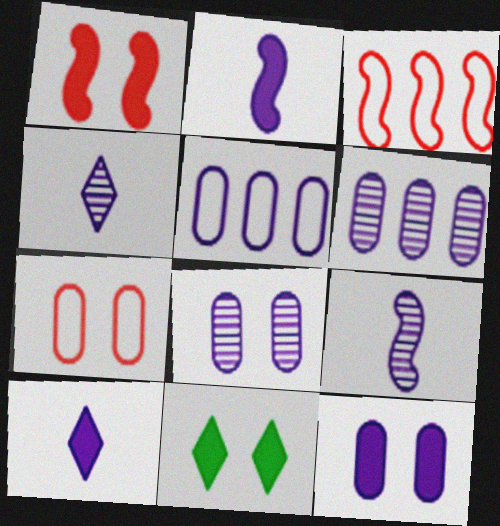[[1, 11, 12]]